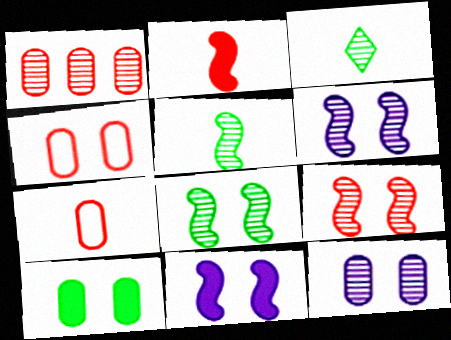[[1, 3, 6], 
[4, 10, 12], 
[6, 8, 9]]